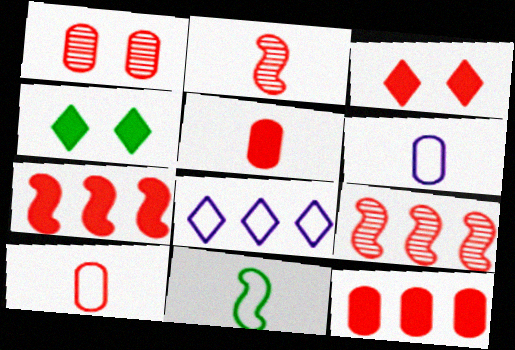[[1, 10, 12], 
[3, 5, 7], 
[3, 9, 10], 
[4, 6, 9]]